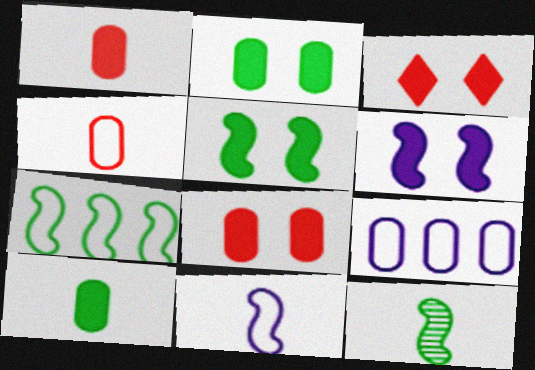[[2, 3, 6], 
[3, 9, 12], 
[5, 7, 12]]